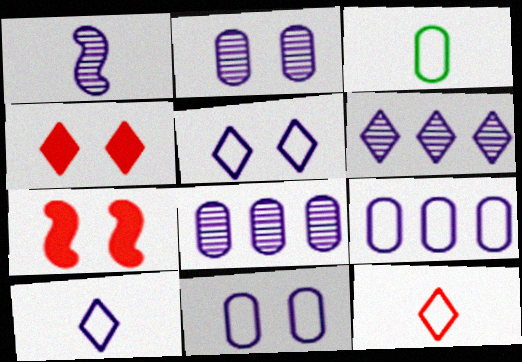[[1, 2, 6], 
[3, 6, 7]]